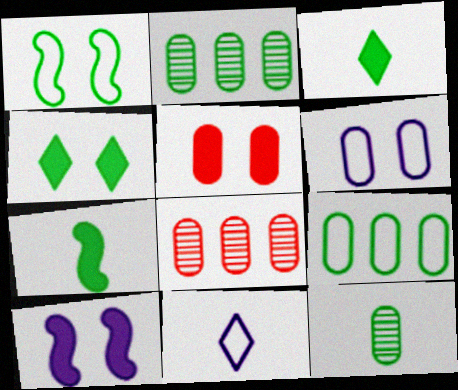[[1, 2, 3], 
[4, 5, 10]]